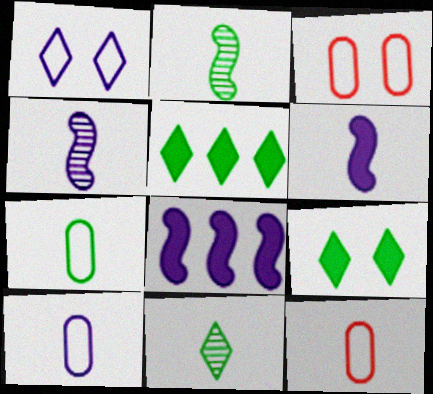[[3, 4, 5], 
[3, 8, 11], 
[6, 11, 12], 
[7, 10, 12]]